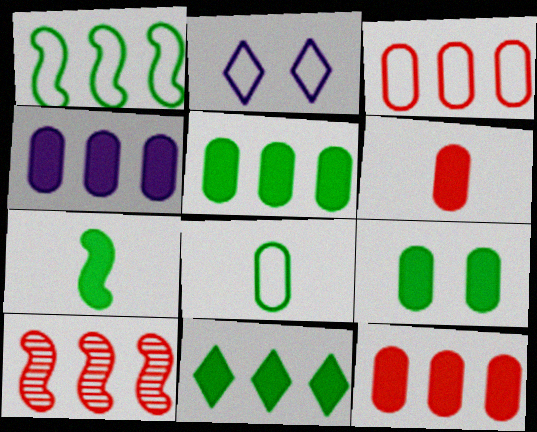[[4, 5, 12], 
[4, 6, 9], 
[7, 9, 11]]